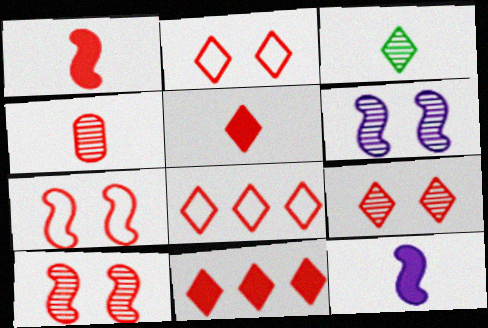[[4, 7, 11], 
[5, 8, 9]]